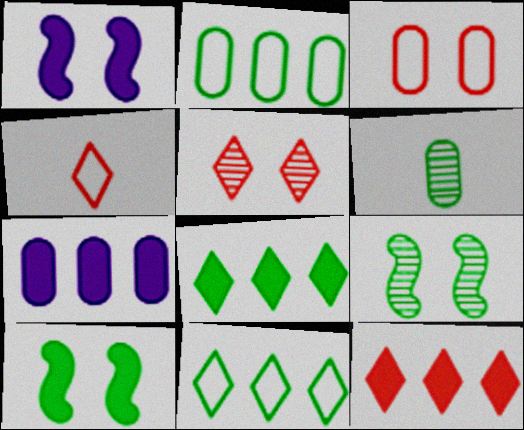[[3, 6, 7], 
[4, 5, 12], 
[4, 7, 9], 
[6, 10, 11]]